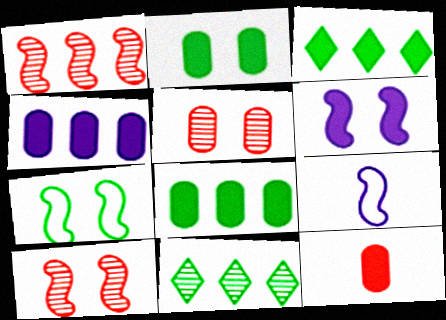[[2, 4, 12], 
[3, 5, 9], 
[3, 6, 12], 
[6, 7, 10]]